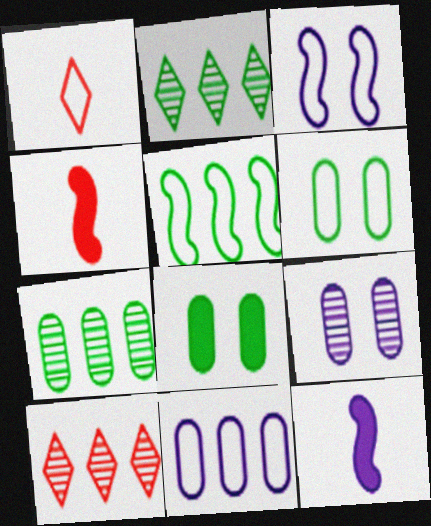[[6, 10, 12]]